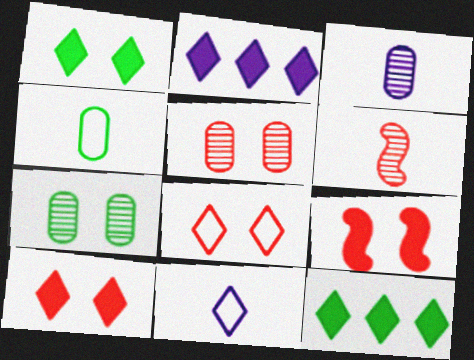[[5, 8, 9]]